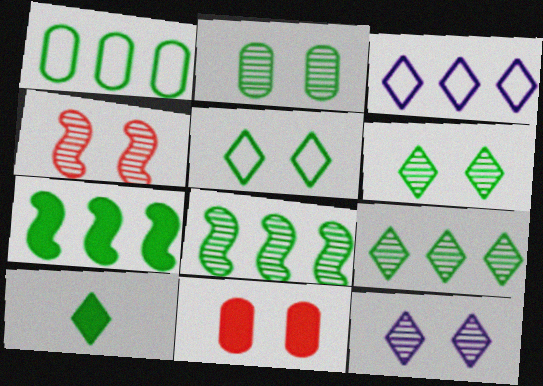[[1, 7, 9], 
[2, 4, 12], 
[5, 9, 10]]